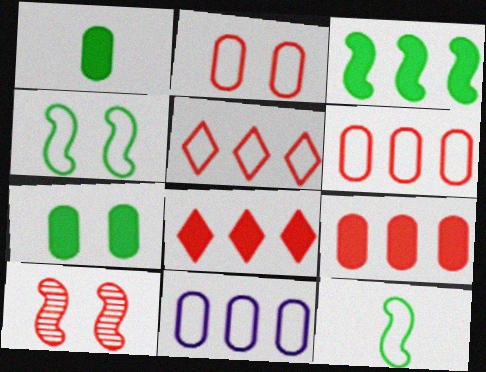[]